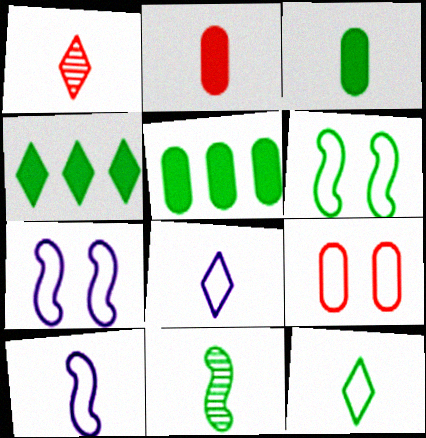[[1, 3, 10], 
[1, 5, 7], 
[2, 8, 11], 
[3, 11, 12]]